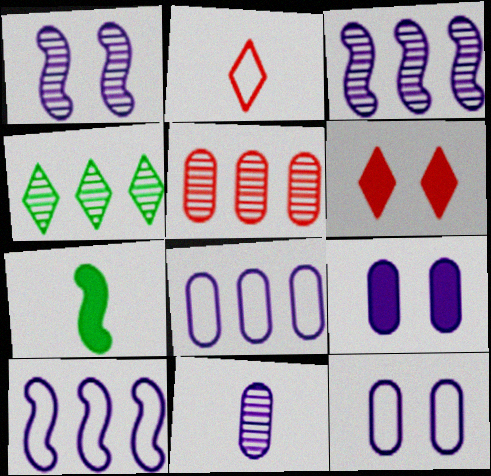[[2, 7, 11], 
[3, 4, 5], 
[8, 9, 11]]